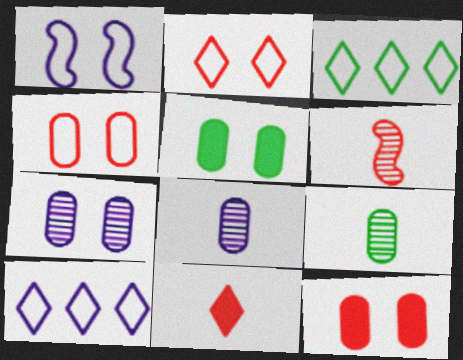[[4, 5, 7], 
[5, 6, 10]]